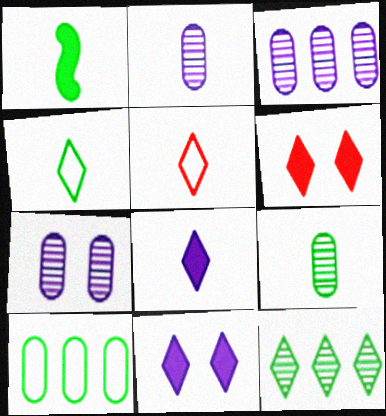[[1, 2, 5], 
[1, 4, 9], 
[2, 3, 7], 
[5, 11, 12]]